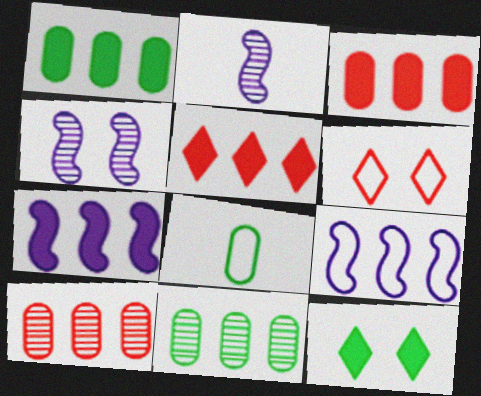[[1, 2, 6], 
[1, 5, 7], 
[4, 5, 8], 
[5, 9, 11], 
[6, 8, 9]]